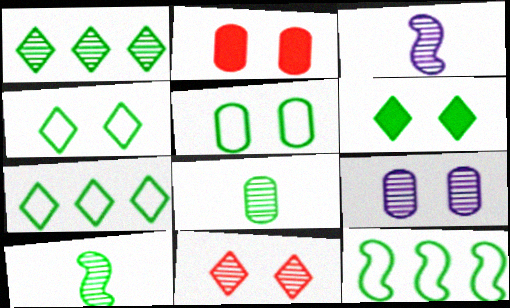[[2, 3, 7], 
[2, 5, 9], 
[6, 8, 12]]